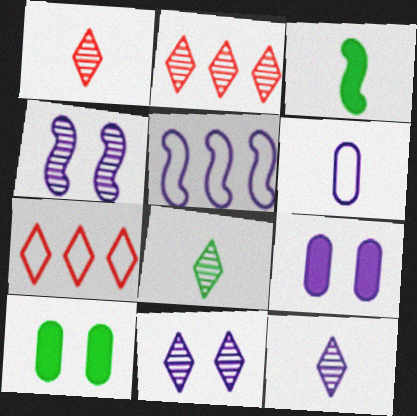[[1, 3, 6], 
[1, 5, 10], 
[1, 8, 12], 
[2, 8, 11], 
[5, 9, 12]]